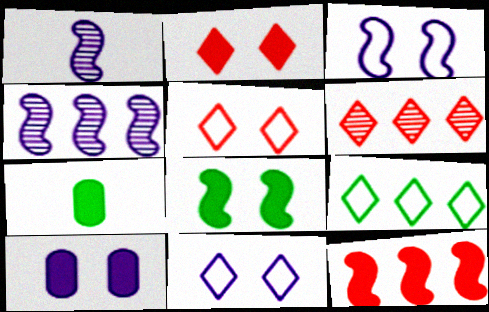[[2, 8, 10], 
[3, 6, 7], 
[4, 5, 7]]